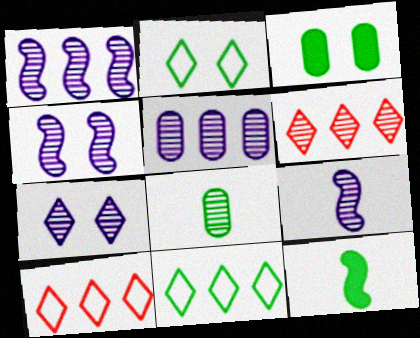[[1, 4, 9], 
[3, 9, 10], 
[4, 6, 8], 
[5, 7, 9]]